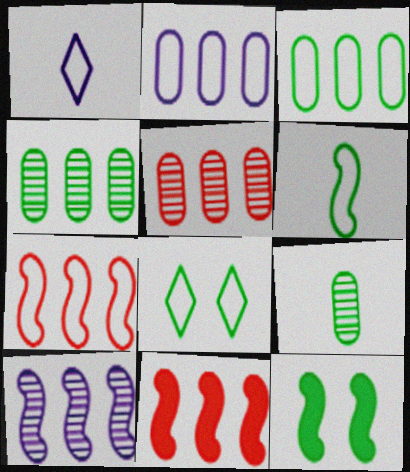[[1, 5, 12], 
[3, 6, 8]]